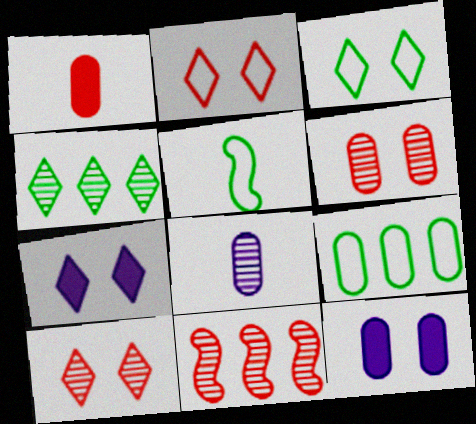[[1, 2, 11], 
[3, 5, 9], 
[3, 7, 10]]